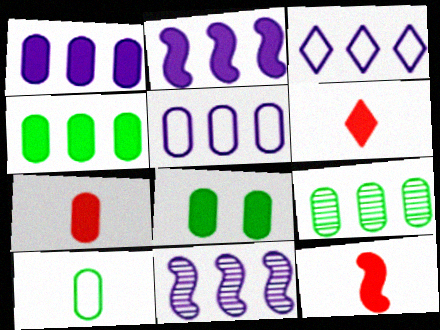[[1, 3, 11], 
[1, 7, 8], 
[2, 6, 8], 
[6, 7, 12], 
[8, 9, 10]]